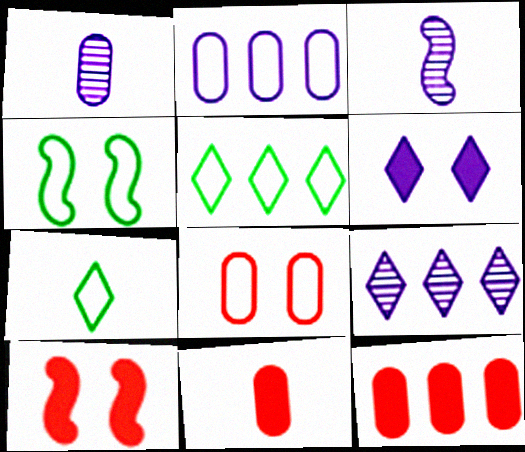[[1, 5, 10], 
[2, 3, 6], 
[3, 7, 11], 
[4, 9, 11]]